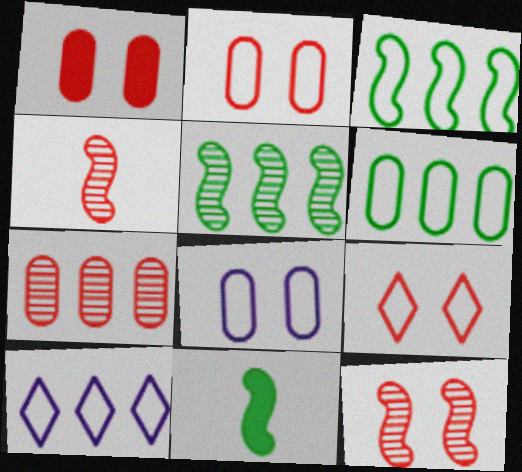[[1, 9, 12]]